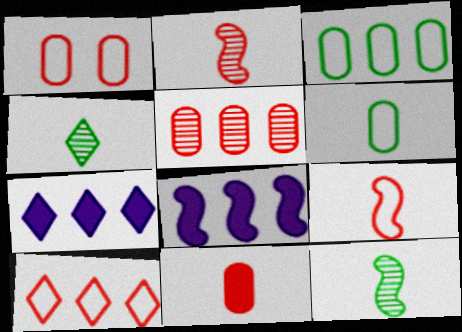[[1, 4, 8], 
[1, 5, 11], 
[1, 7, 12], 
[1, 9, 10]]